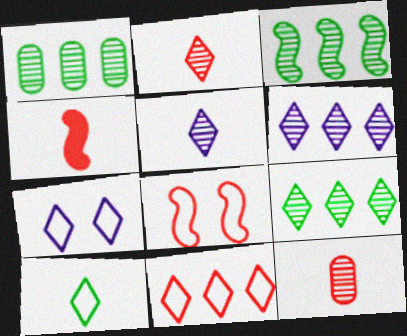[[1, 3, 9], 
[1, 4, 7], 
[7, 10, 11]]